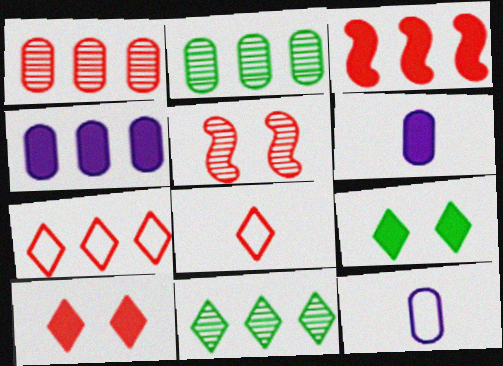[[1, 3, 7], 
[3, 6, 9]]